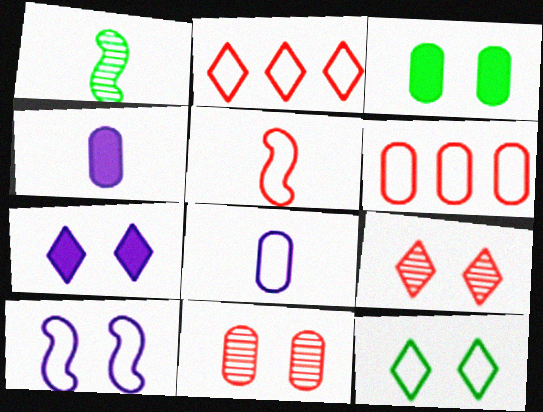[[1, 6, 7], 
[3, 9, 10], 
[7, 9, 12]]